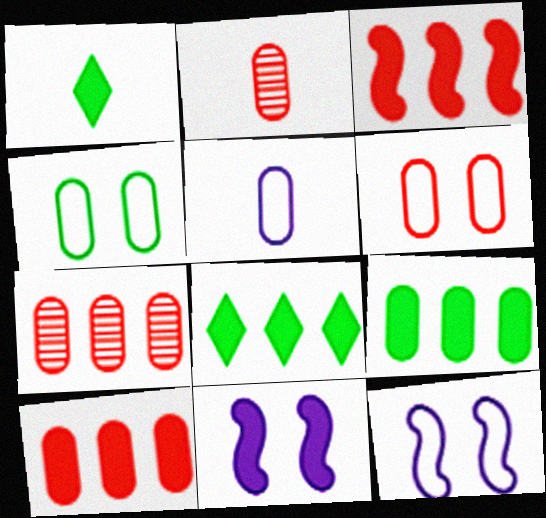[[1, 7, 12], 
[1, 10, 11], 
[2, 6, 10], 
[2, 8, 12]]